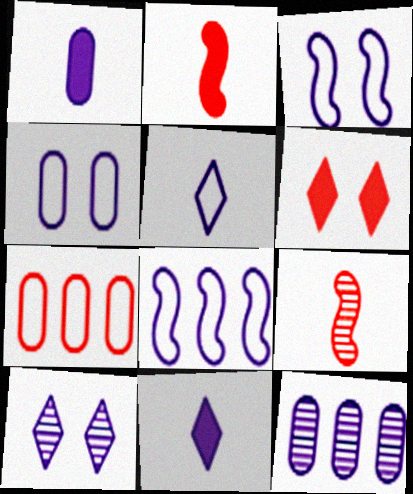[[1, 4, 12], 
[1, 8, 10], 
[3, 11, 12], 
[4, 5, 8], 
[6, 7, 9]]